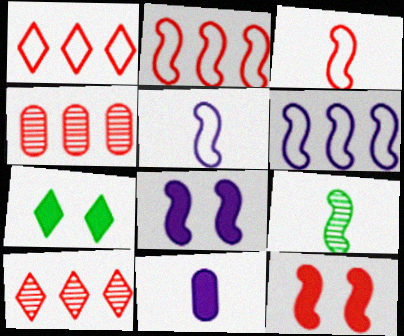[[2, 8, 9], 
[4, 5, 7], 
[6, 9, 12]]